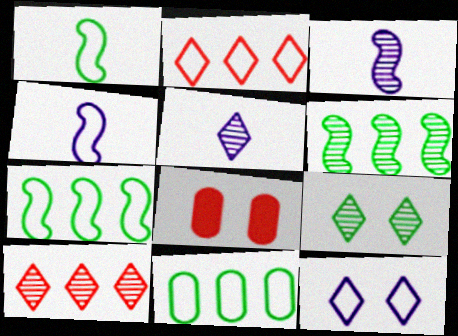[[5, 7, 8], 
[5, 9, 10]]